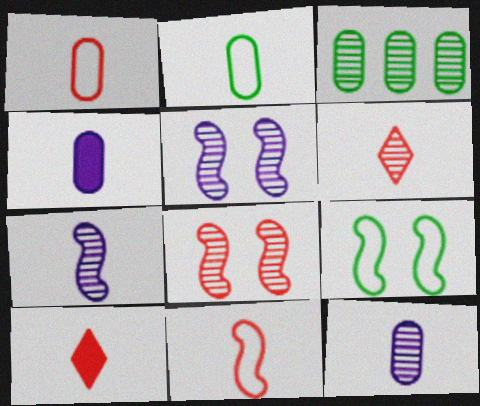[[2, 7, 10], 
[3, 5, 6]]